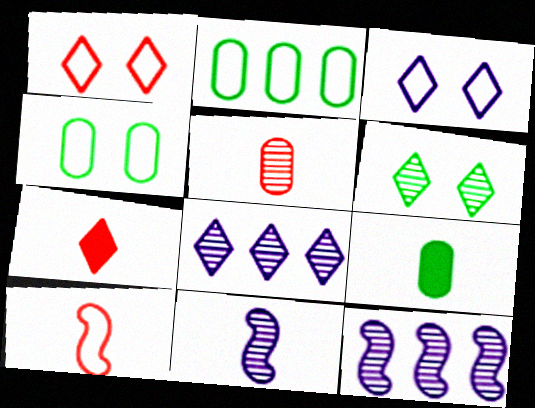[[1, 9, 12], 
[2, 3, 10], 
[4, 7, 12], 
[5, 6, 12], 
[5, 7, 10]]